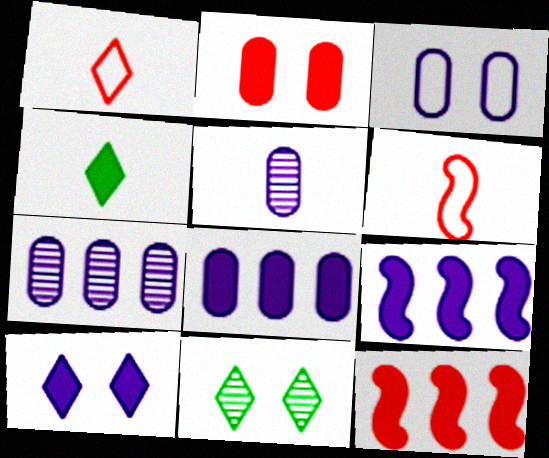[[2, 4, 9], 
[3, 5, 8], 
[4, 5, 6], 
[6, 8, 11]]